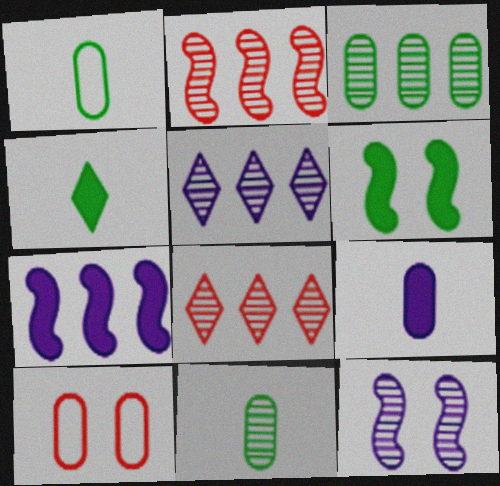[[2, 3, 5], 
[3, 9, 10], 
[8, 11, 12]]